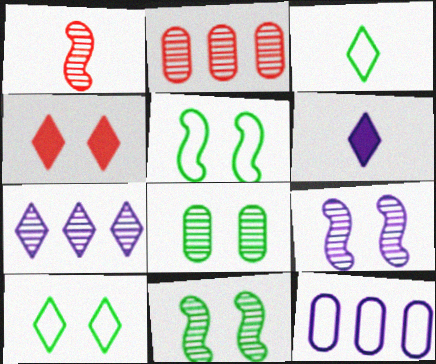[[1, 7, 8], 
[2, 5, 6], 
[3, 4, 7], 
[6, 9, 12]]